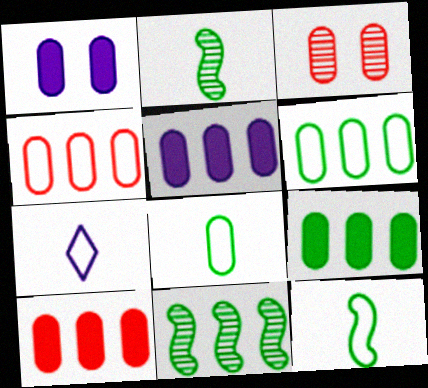[[3, 5, 8], 
[5, 9, 10]]